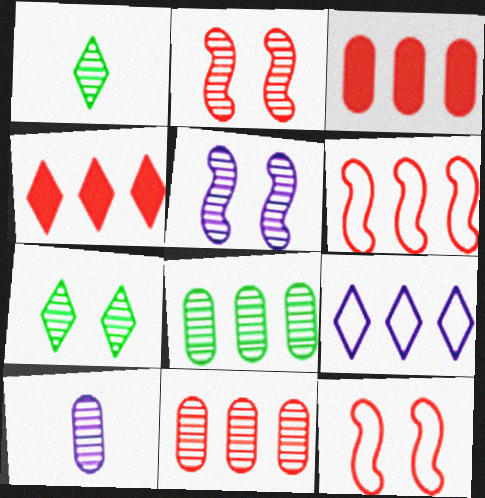[[1, 5, 11], 
[4, 6, 11]]